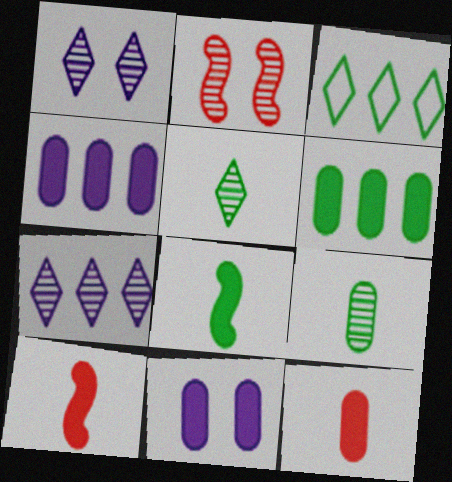[[2, 7, 9], 
[6, 11, 12]]